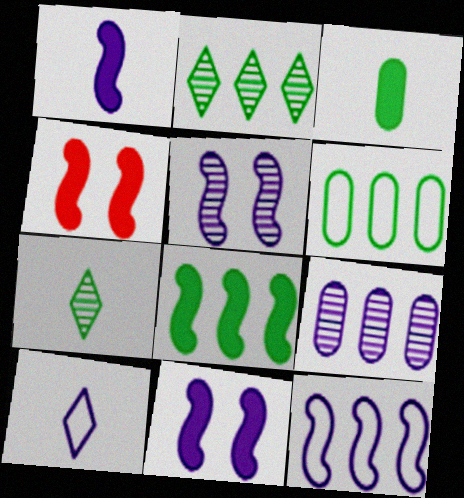[[1, 4, 8], 
[1, 5, 12], 
[2, 6, 8], 
[9, 10, 11]]